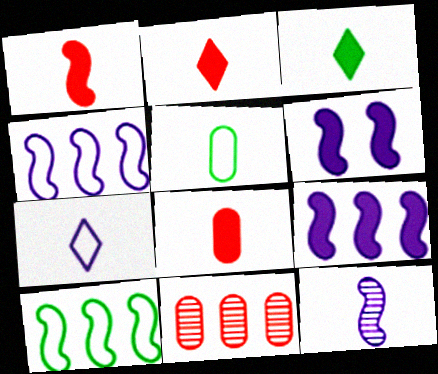[[1, 2, 8], 
[2, 5, 12], 
[4, 6, 12]]